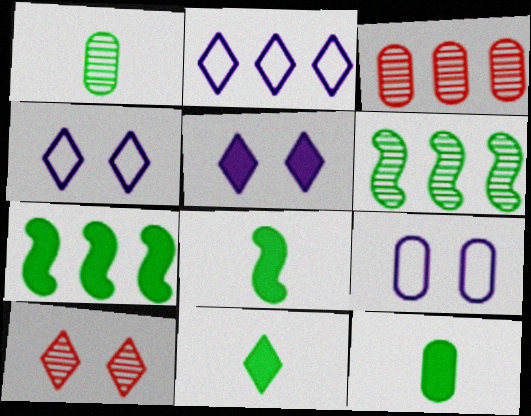[[2, 3, 7], 
[2, 10, 11], 
[3, 4, 8], 
[3, 9, 12], 
[8, 11, 12]]